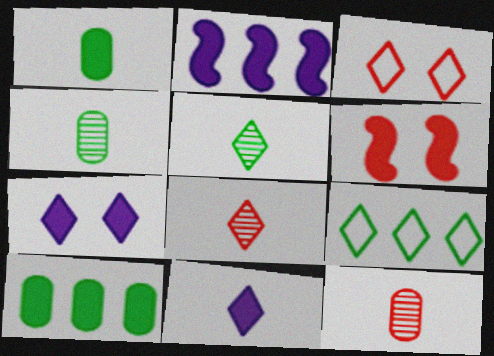[[2, 3, 4], 
[6, 10, 11], 
[7, 8, 9]]